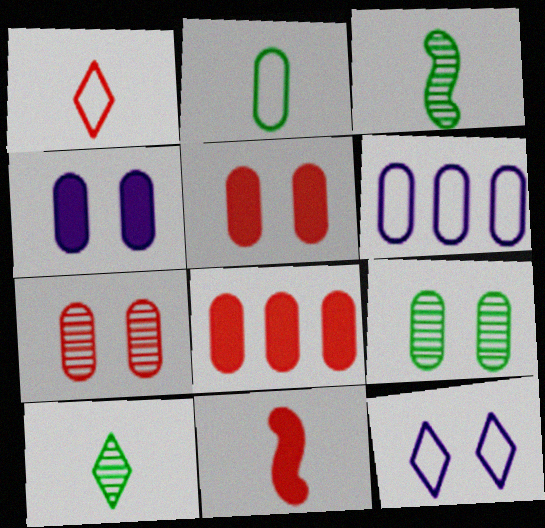[[3, 8, 12]]